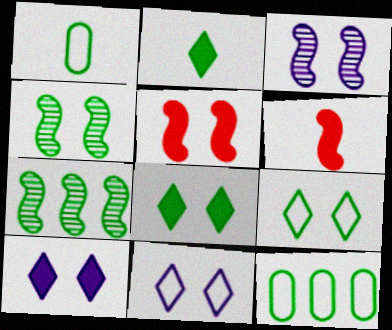[[1, 7, 8], 
[2, 4, 12]]